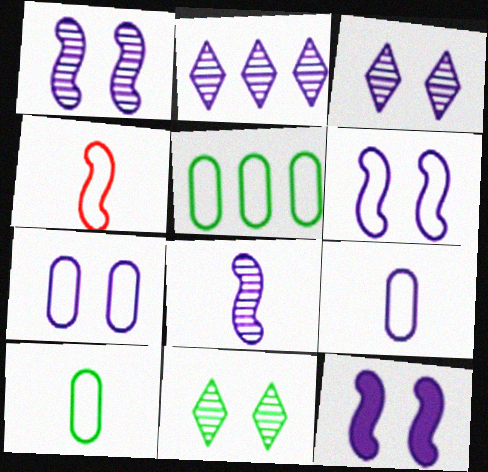[[1, 6, 12], 
[2, 9, 12], 
[3, 7, 12]]